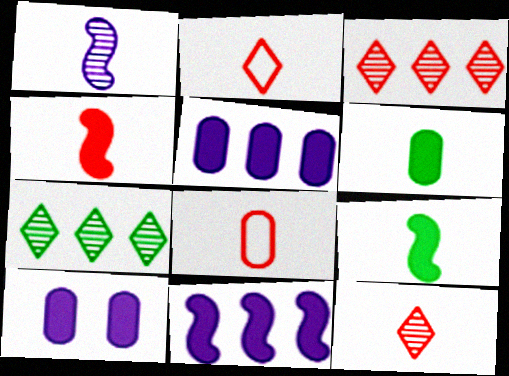[[1, 2, 6], 
[4, 8, 12]]